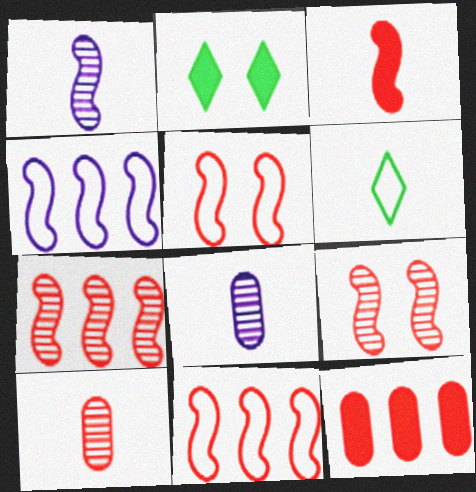[[2, 4, 10], 
[2, 8, 11], 
[3, 5, 7], 
[3, 6, 8], 
[3, 9, 11]]